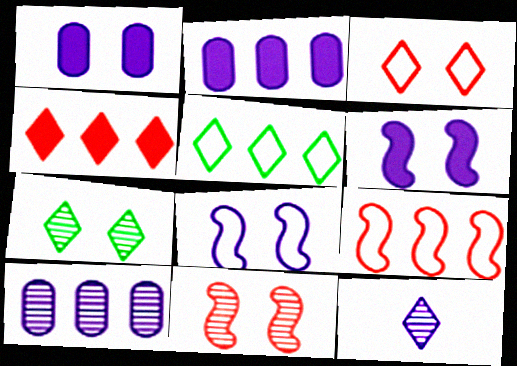[[2, 8, 12]]